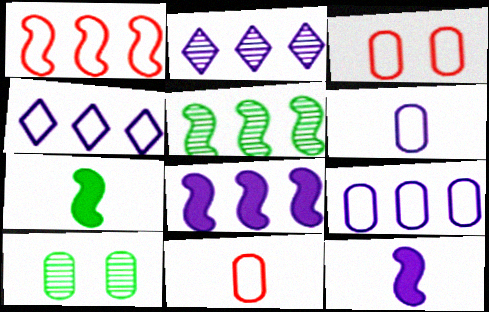[[1, 5, 8], 
[2, 3, 7], 
[2, 8, 9]]